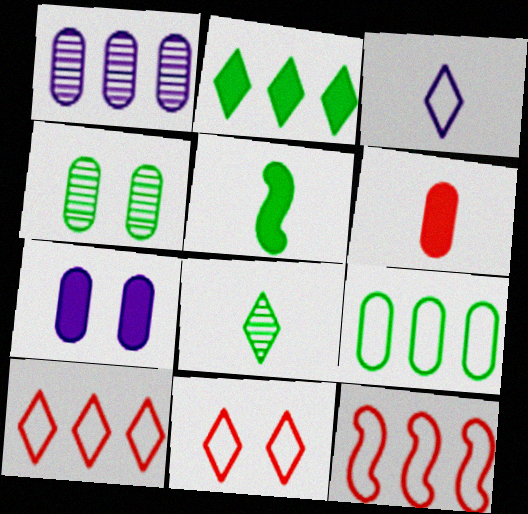[[1, 2, 12], 
[1, 5, 11], 
[7, 8, 12]]